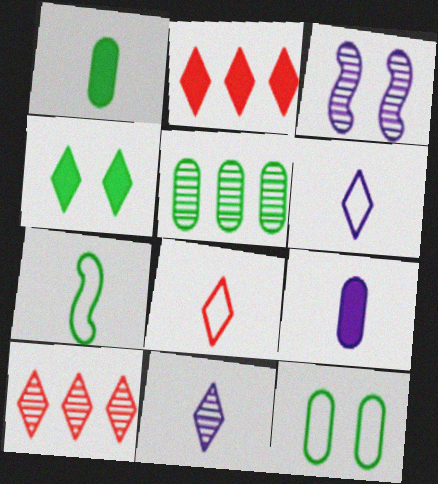[[1, 5, 12], 
[4, 5, 7], 
[4, 6, 10]]